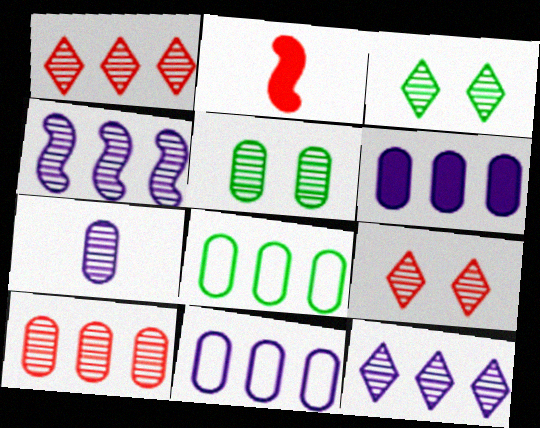[[2, 3, 11], 
[5, 7, 10], 
[6, 8, 10]]